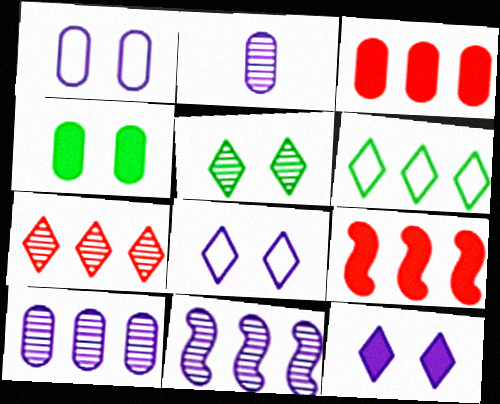[[3, 6, 11], 
[6, 9, 10]]